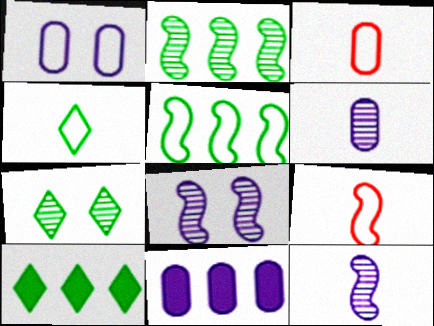[[1, 6, 11], 
[3, 8, 10], 
[4, 7, 10], 
[7, 9, 11]]